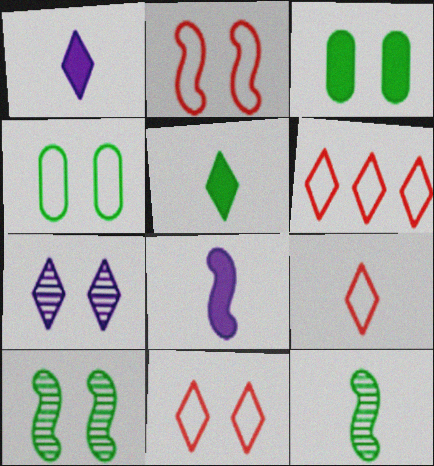[[2, 3, 7], 
[5, 6, 7], 
[6, 9, 11]]